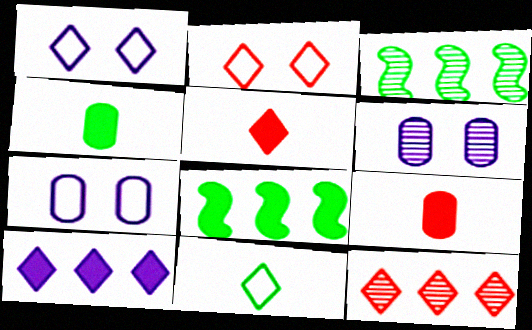[[1, 3, 9], 
[2, 5, 12], 
[3, 5, 7]]